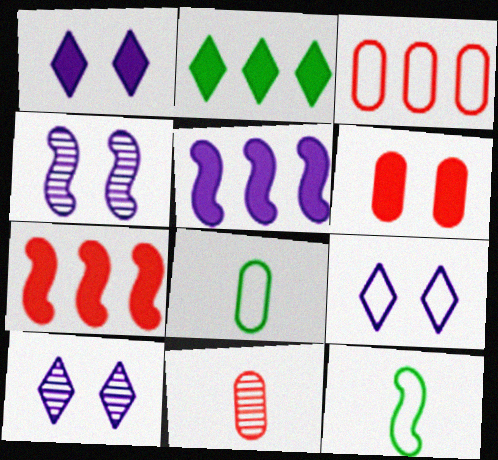[[1, 9, 10], 
[3, 6, 11], 
[3, 9, 12], 
[4, 7, 12], 
[7, 8, 10]]